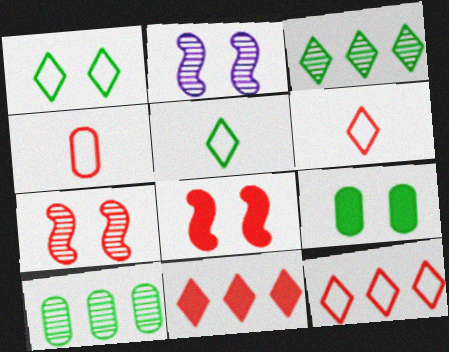[[4, 7, 11]]